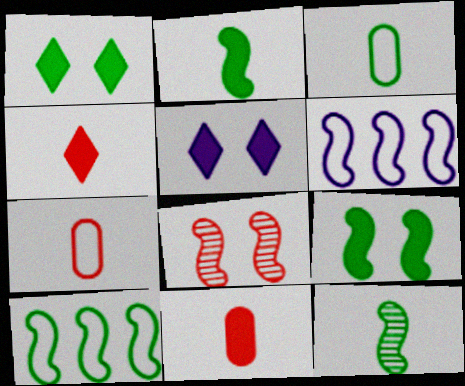[[2, 6, 8], 
[9, 10, 12]]